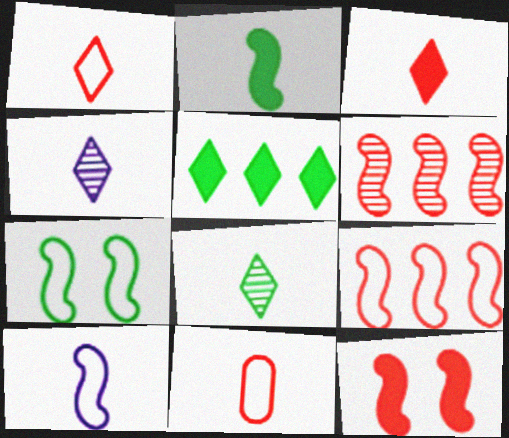[[2, 4, 11], 
[7, 9, 10]]